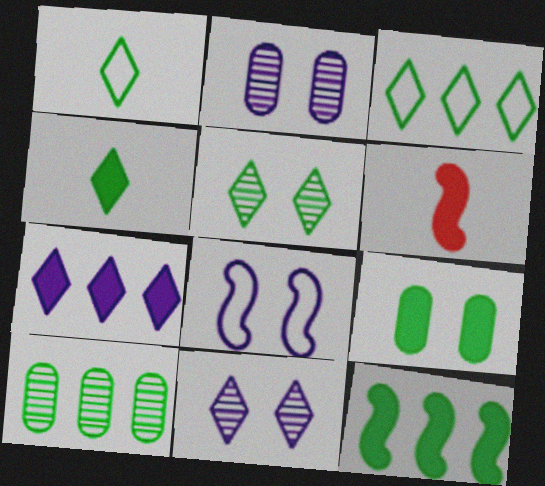[[2, 3, 6], 
[3, 4, 5], 
[3, 10, 12], 
[4, 9, 12], 
[6, 7, 9]]